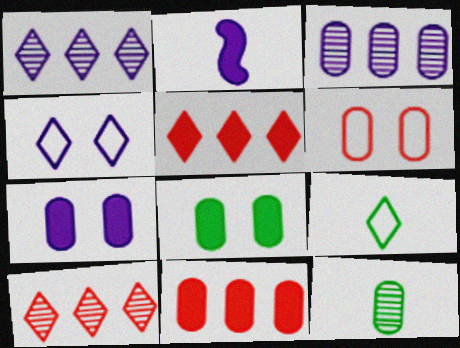[[2, 3, 4], 
[2, 5, 8]]